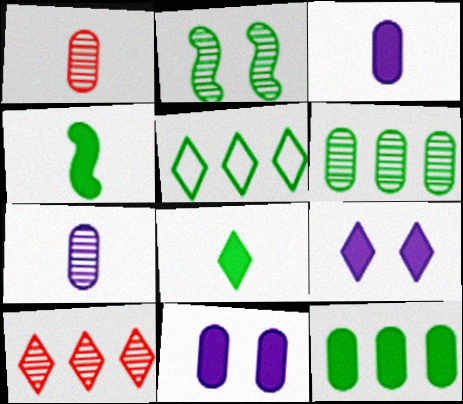[[2, 7, 10]]